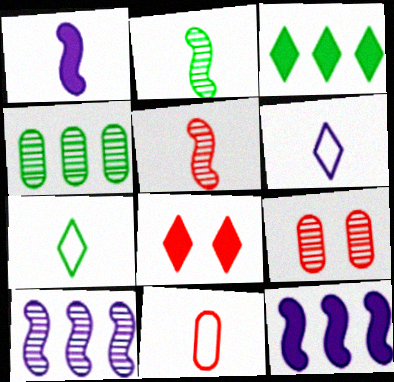[[7, 9, 12]]